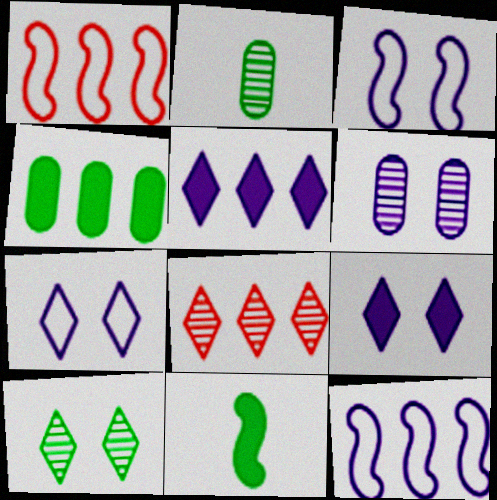[[1, 2, 9], 
[3, 6, 9], 
[4, 8, 12]]